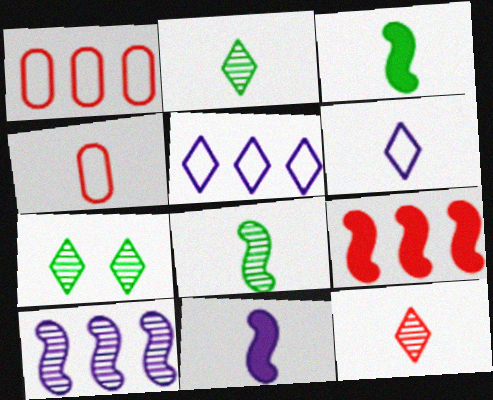[[1, 7, 11], 
[2, 4, 11]]